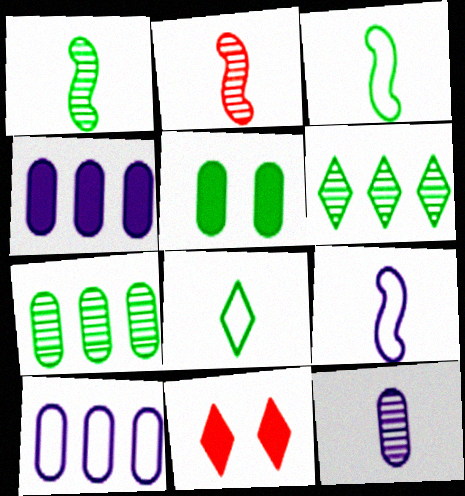[[1, 10, 11], 
[3, 5, 6], 
[7, 9, 11]]